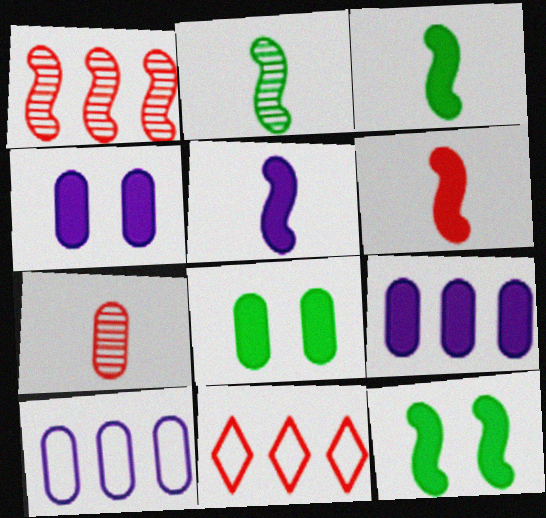[[2, 4, 11], 
[3, 5, 6], 
[7, 8, 10]]